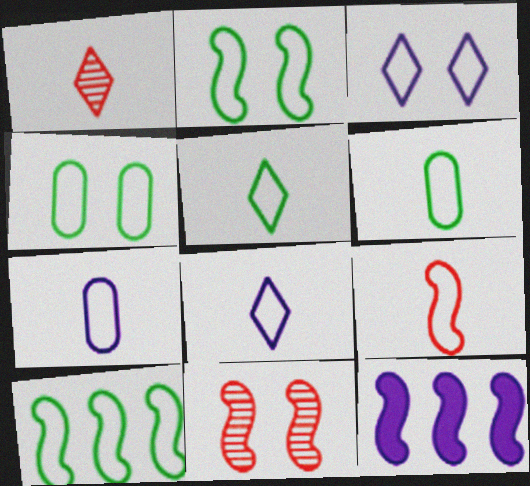[[1, 4, 12], 
[4, 5, 10], 
[5, 7, 9], 
[6, 8, 9]]